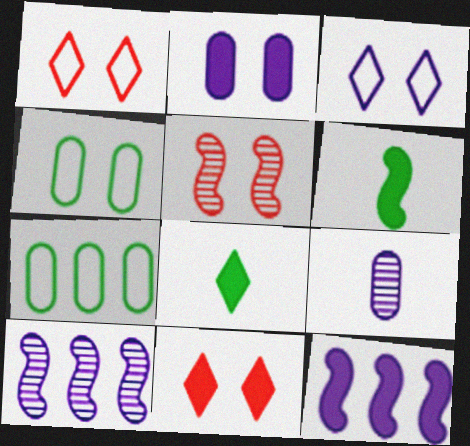[[3, 9, 12]]